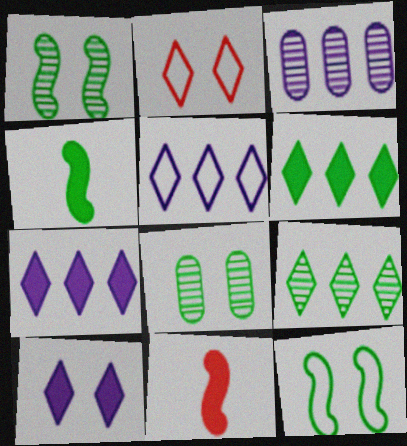[[2, 3, 4], 
[5, 8, 11]]